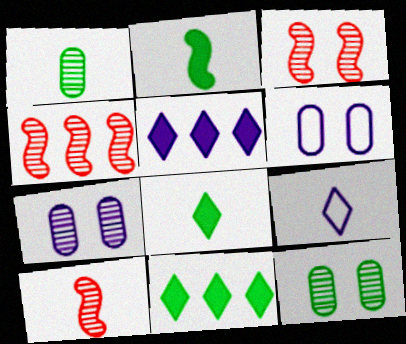[[3, 4, 10], 
[4, 6, 8], 
[6, 10, 11]]